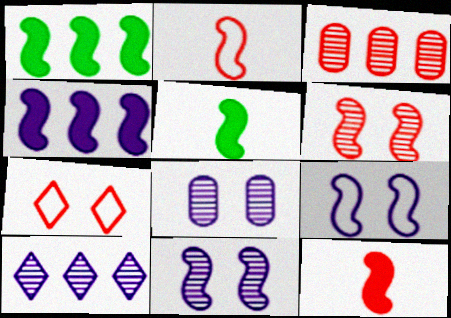[[1, 2, 11], 
[3, 7, 12]]